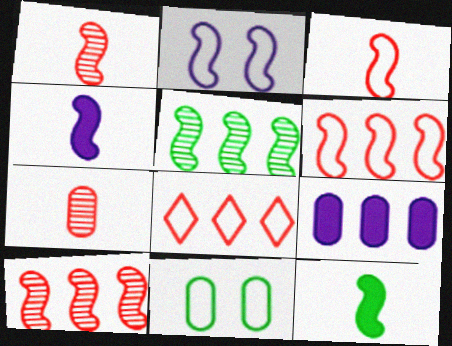[[2, 10, 12], 
[5, 8, 9], 
[7, 9, 11]]